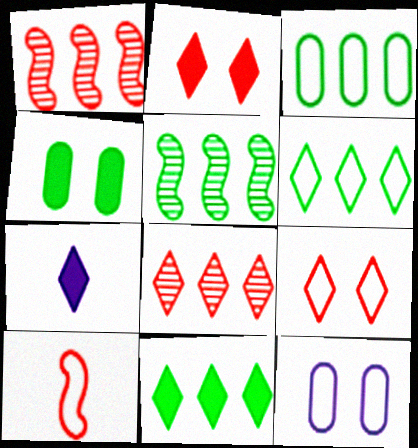[[2, 7, 11], 
[3, 5, 11], 
[6, 10, 12]]